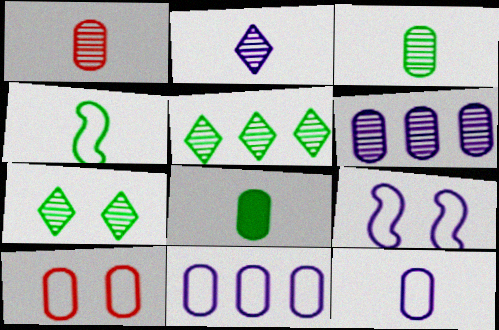[[1, 8, 12], 
[6, 8, 10]]